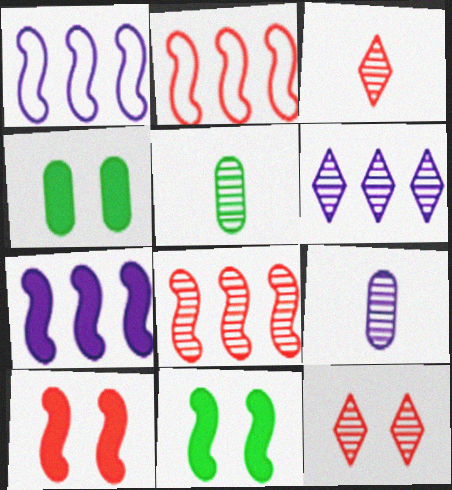[[1, 3, 4]]